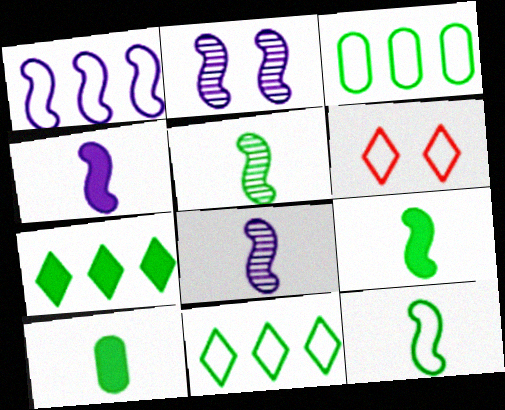[[1, 2, 4], 
[5, 9, 12]]